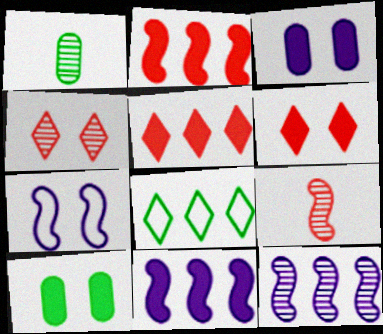[[1, 4, 12], 
[1, 5, 7], 
[3, 8, 9], 
[4, 7, 10]]